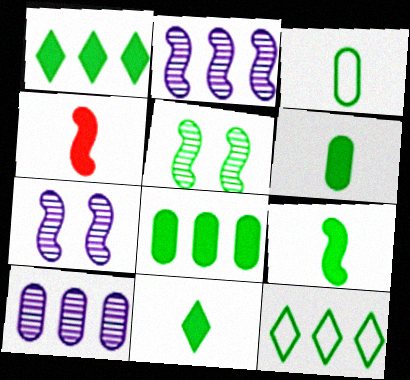[[1, 3, 5], 
[5, 6, 12], 
[6, 9, 11]]